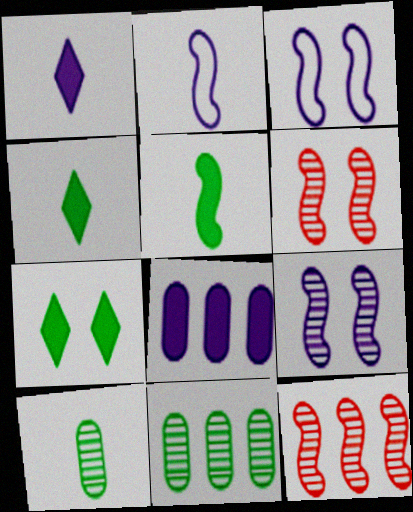[[3, 5, 12]]